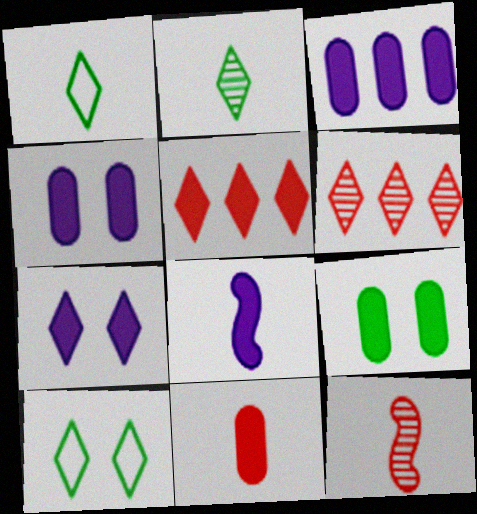[[1, 6, 7], 
[3, 7, 8], 
[3, 9, 11], 
[3, 10, 12], 
[5, 8, 9]]